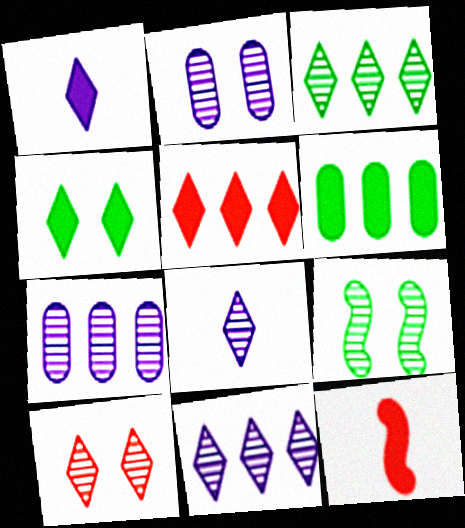[[1, 4, 5], 
[2, 9, 10], 
[3, 8, 10]]